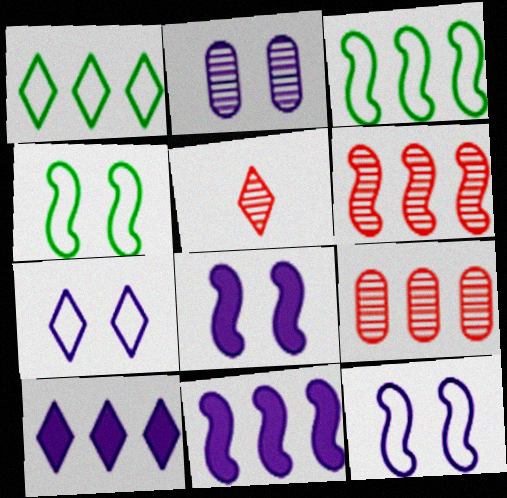[[1, 9, 11], 
[2, 7, 8], 
[3, 6, 11], 
[3, 9, 10]]